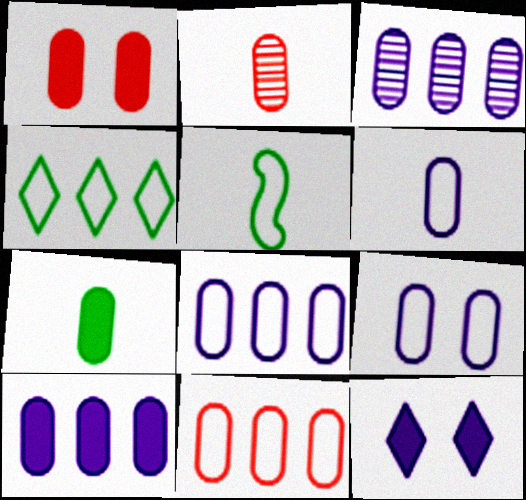[[1, 2, 11], 
[1, 7, 10], 
[2, 6, 7], 
[3, 8, 10], 
[6, 8, 9]]